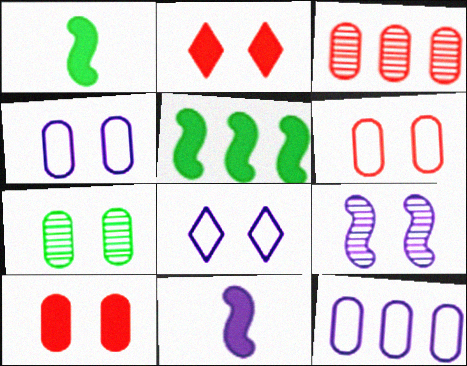[[1, 3, 8], 
[4, 7, 10]]